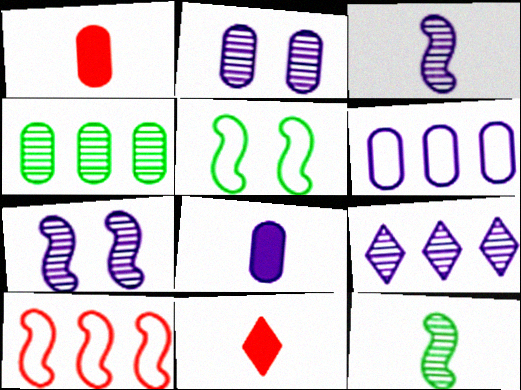[[1, 5, 9], 
[2, 3, 9], 
[2, 6, 8]]